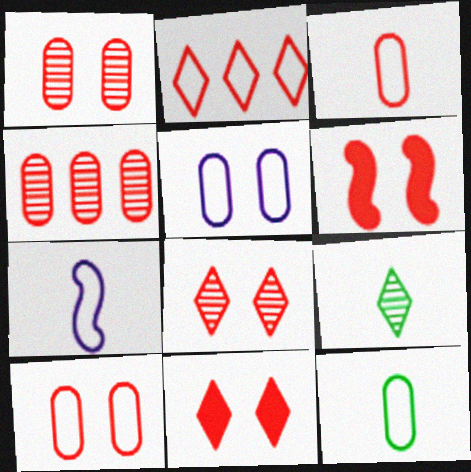[[6, 8, 10]]